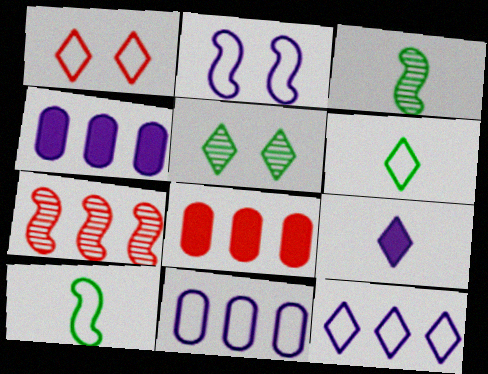[[1, 3, 4], 
[1, 6, 12], 
[1, 10, 11]]